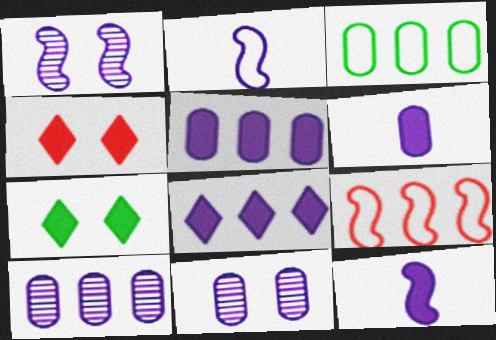[[2, 8, 11]]